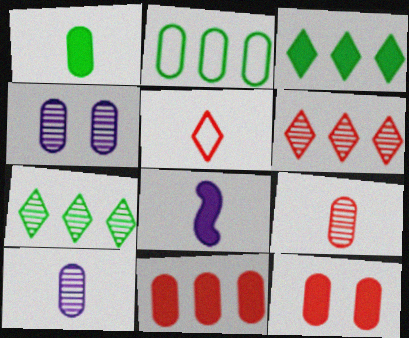[[2, 10, 12], 
[3, 8, 12]]